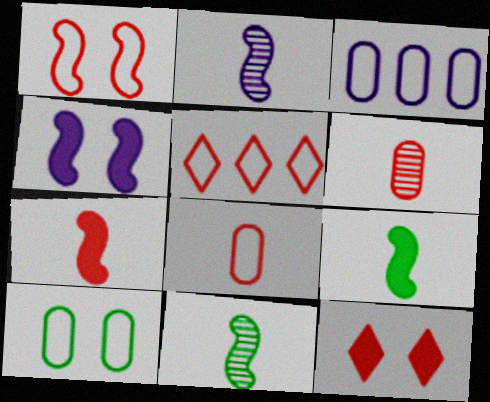[[1, 5, 8], 
[3, 8, 10], 
[3, 11, 12]]